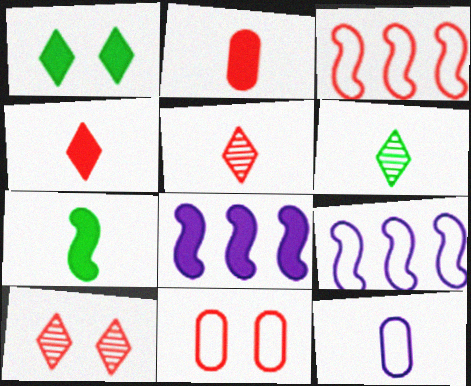[[1, 2, 8], 
[2, 3, 10], 
[5, 7, 12], 
[6, 8, 11]]